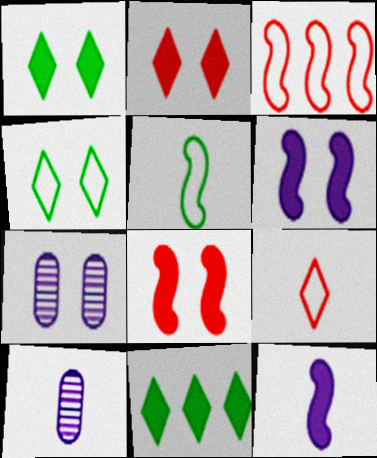[[1, 3, 10], 
[4, 7, 8]]